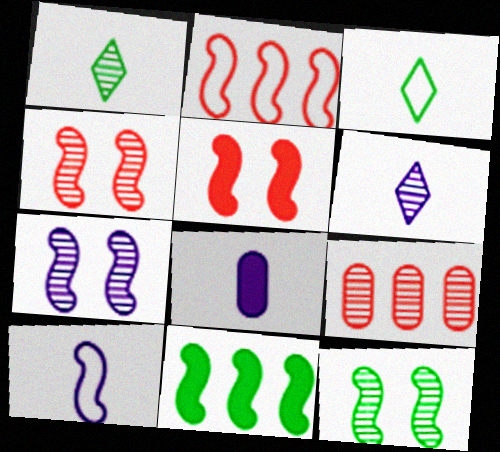[[1, 7, 9], 
[4, 7, 12], 
[4, 10, 11], 
[6, 8, 10], 
[6, 9, 12]]